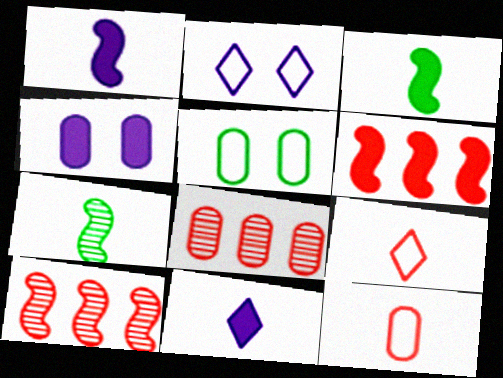[[2, 3, 8], 
[5, 10, 11], 
[7, 11, 12]]